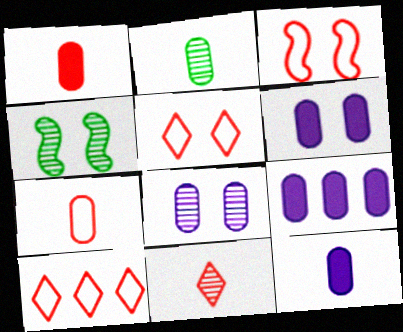[[2, 7, 12], 
[3, 7, 10], 
[4, 5, 6], 
[4, 10, 12], 
[6, 9, 12]]